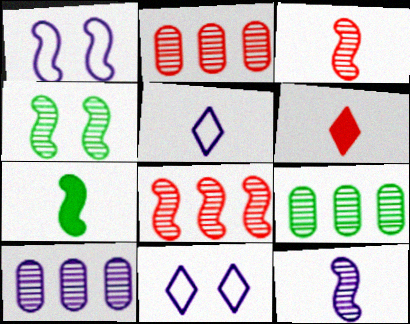[[1, 6, 9], 
[1, 7, 8], 
[2, 7, 11], 
[2, 9, 10], 
[4, 8, 12]]